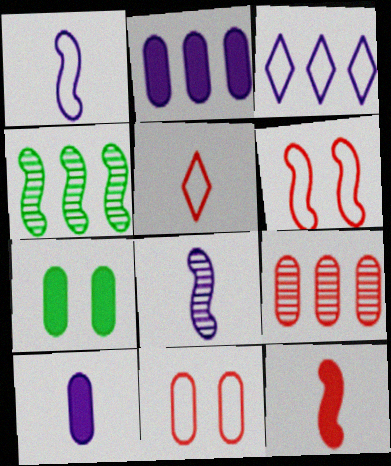[]